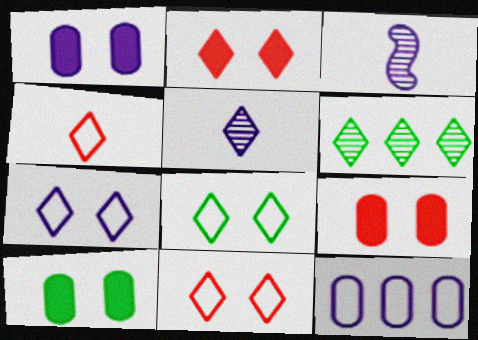[[1, 9, 10], 
[7, 8, 11]]